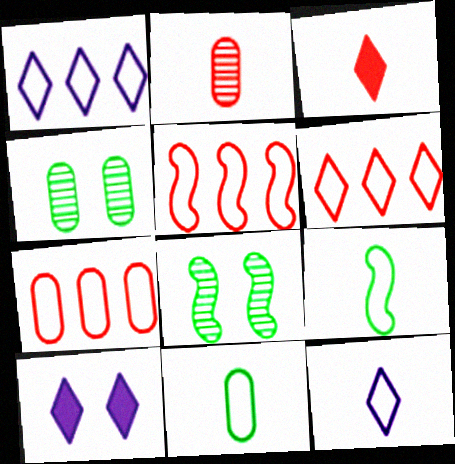[[5, 6, 7]]